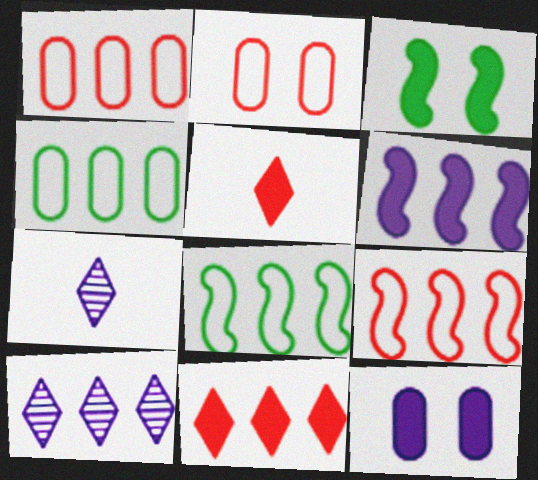[[1, 3, 7]]